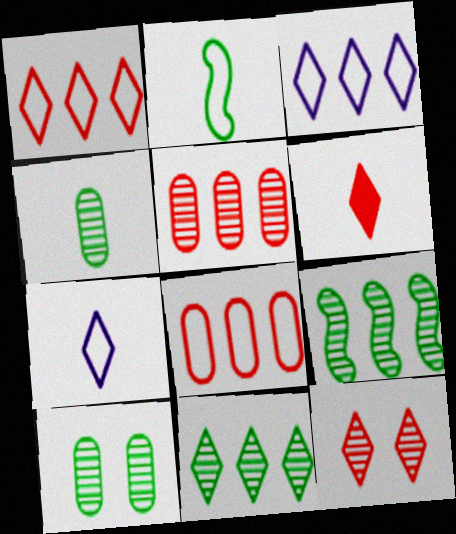[[1, 6, 12]]